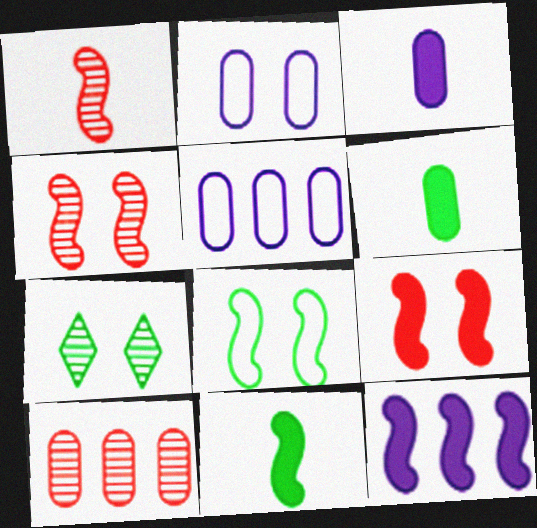[[1, 8, 12], 
[2, 6, 10], 
[2, 7, 9], 
[9, 11, 12]]